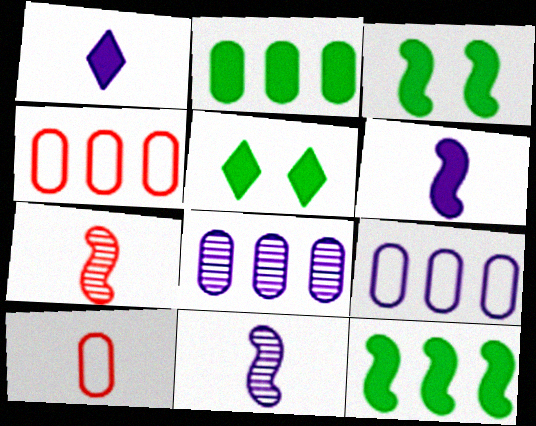[[2, 4, 8], 
[4, 5, 11], 
[5, 7, 9]]